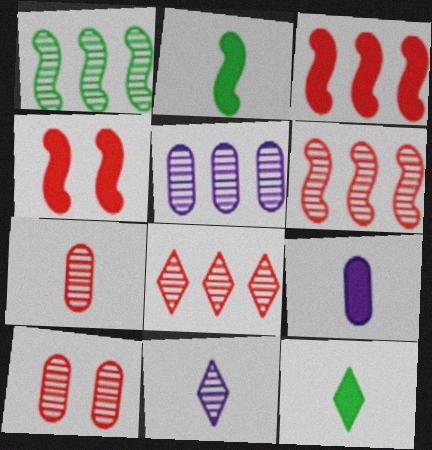[[1, 5, 8], 
[1, 10, 11]]